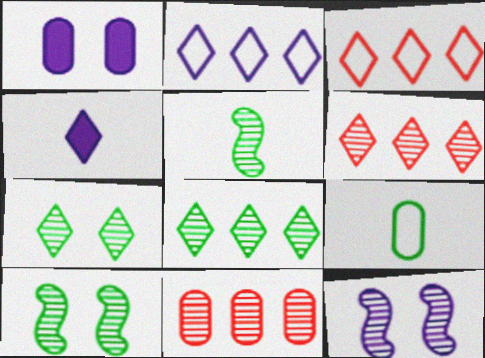[[1, 3, 5], 
[1, 9, 11], 
[3, 4, 7]]